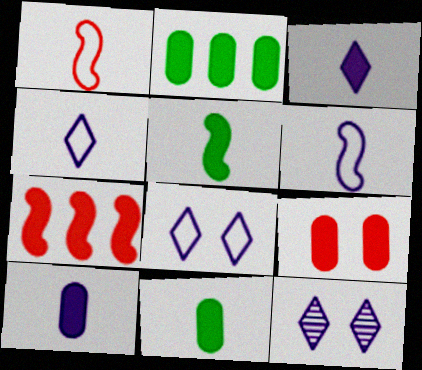[[1, 2, 12], 
[2, 9, 10]]